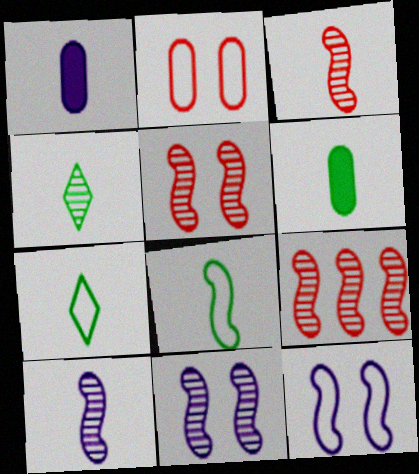[[1, 3, 7], 
[3, 5, 9], 
[4, 6, 8]]